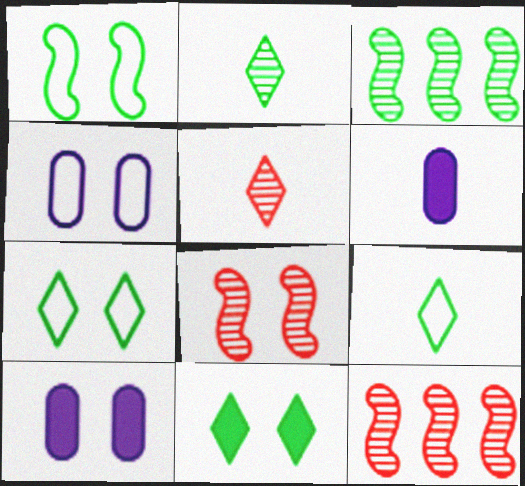[[4, 8, 11], 
[6, 7, 12], 
[7, 8, 10], 
[9, 10, 12]]